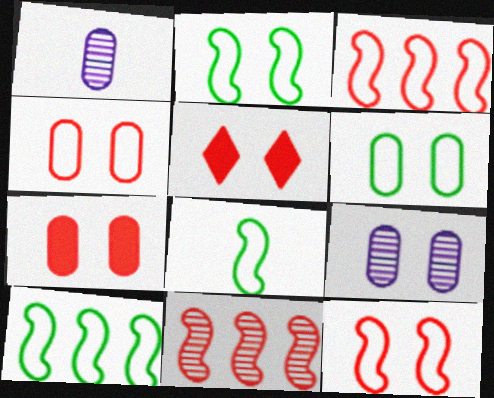[[1, 5, 10], 
[2, 5, 9], 
[2, 8, 10], 
[6, 7, 9]]